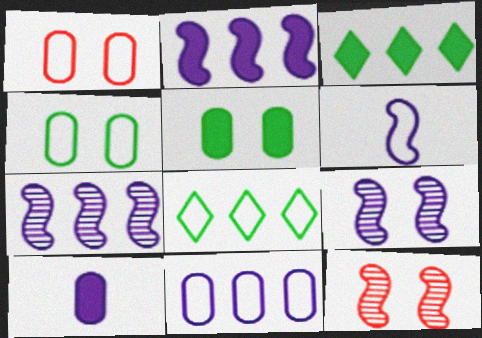[[1, 6, 8], 
[2, 6, 9], 
[8, 10, 12]]